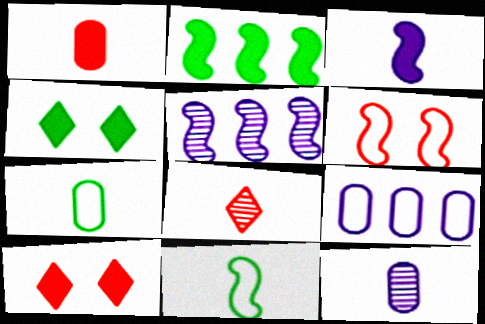[[1, 7, 12], 
[3, 7, 8], 
[5, 7, 10]]